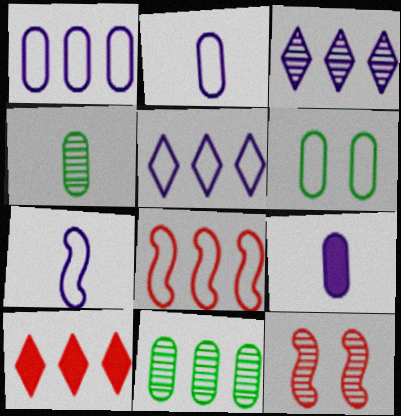[[3, 4, 12]]